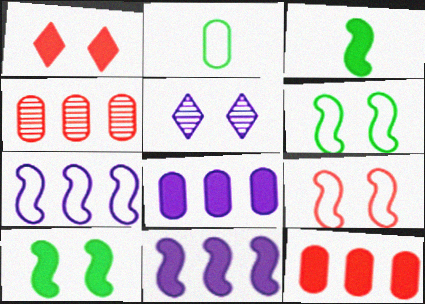[[1, 3, 8]]